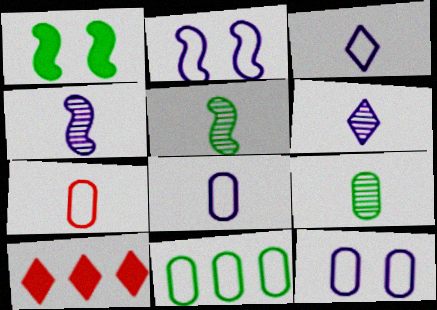[[2, 9, 10], 
[5, 10, 12], 
[7, 11, 12]]